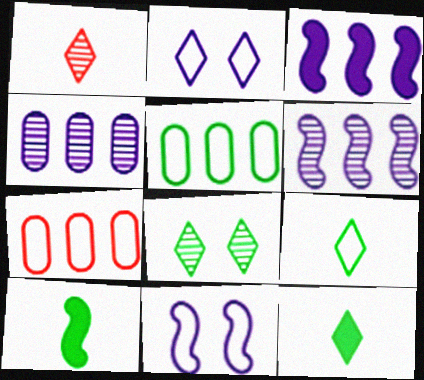[[5, 8, 10], 
[7, 9, 11]]